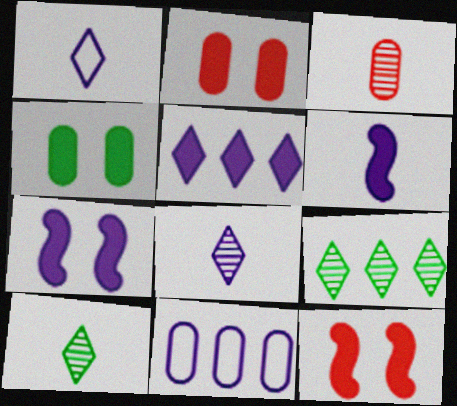[[3, 4, 11], 
[7, 8, 11], 
[10, 11, 12]]